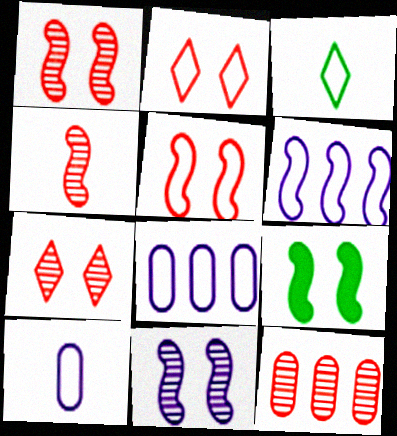[[3, 5, 8], 
[4, 6, 9], 
[4, 7, 12], 
[5, 9, 11]]